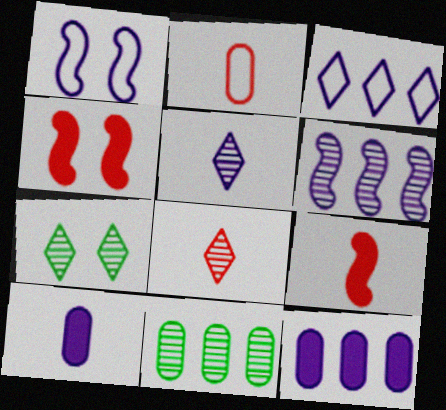[[1, 5, 12], 
[2, 8, 9], 
[3, 6, 12]]